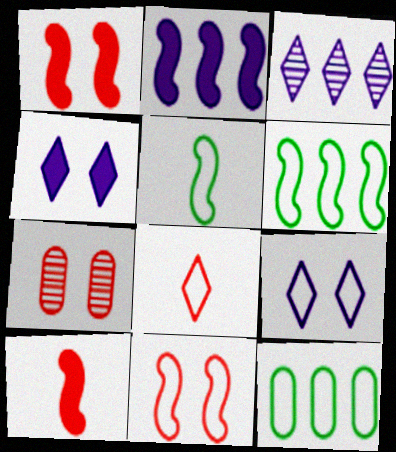[]